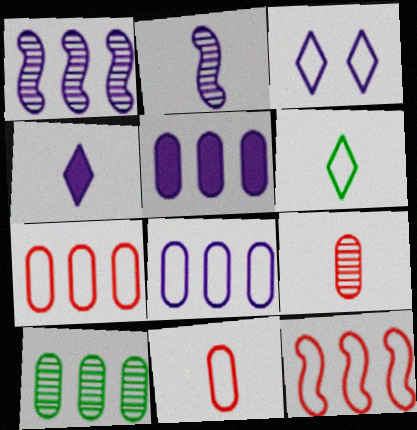[[2, 3, 5], 
[5, 7, 10]]